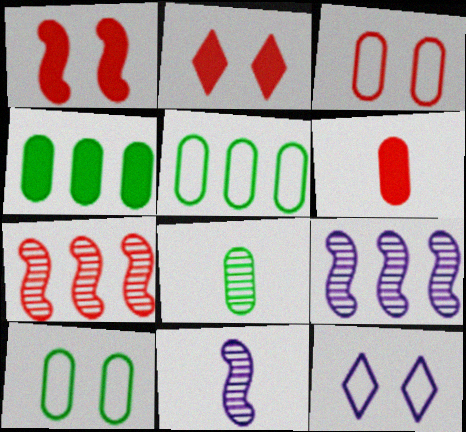[[2, 5, 11], 
[4, 8, 10]]